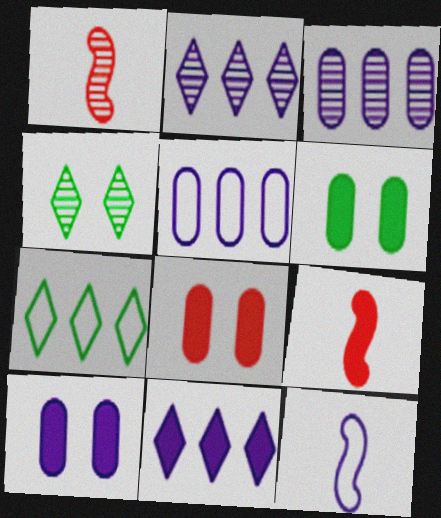[[1, 3, 4], 
[1, 7, 10], 
[2, 10, 12], 
[4, 5, 9], 
[6, 8, 10], 
[6, 9, 11]]